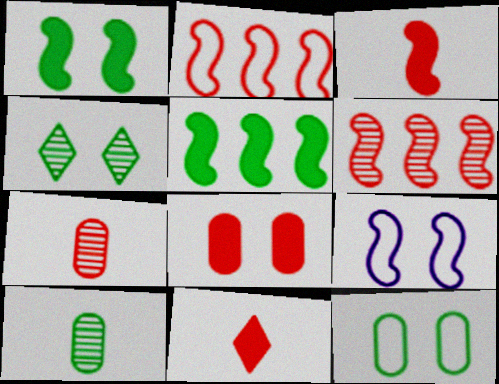[[1, 4, 12], 
[4, 8, 9]]